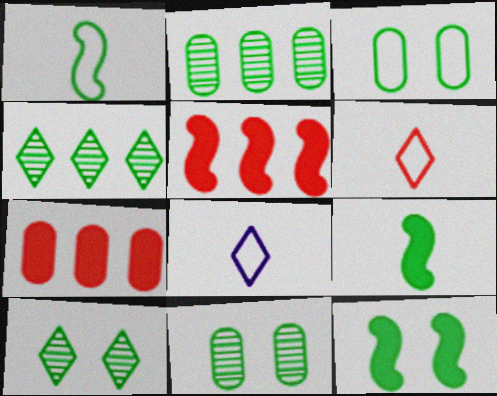[[3, 4, 9], 
[3, 10, 12], 
[5, 8, 11]]